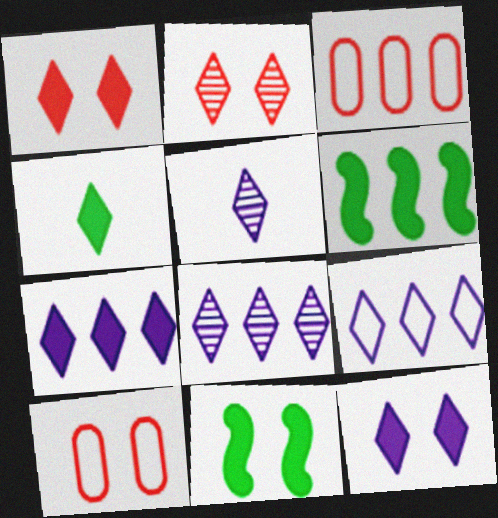[[1, 4, 7], 
[2, 4, 9], 
[3, 5, 11], 
[3, 6, 8], 
[5, 6, 10], 
[5, 9, 12], 
[7, 8, 9]]